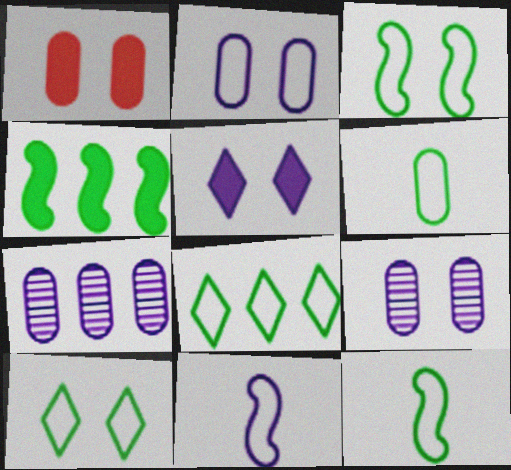[[1, 6, 7], 
[3, 6, 8], 
[5, 7, 11]]